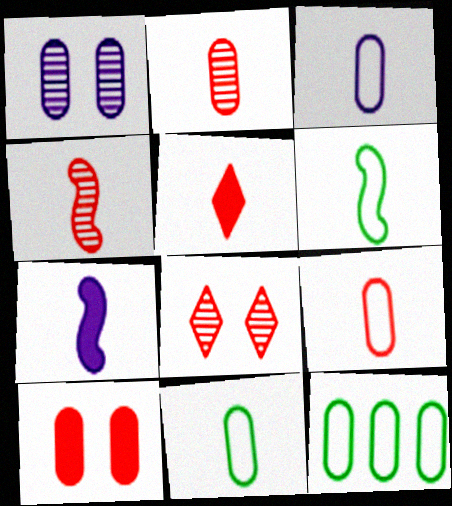[[3, 9, 11], 
[4, 5, 9], 
[4, 6, 7], 
[7, 8, 12]]